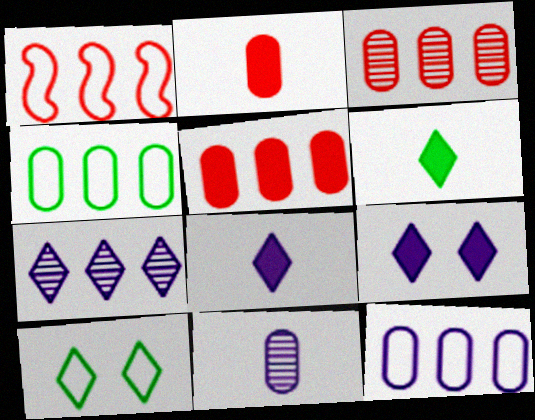[]